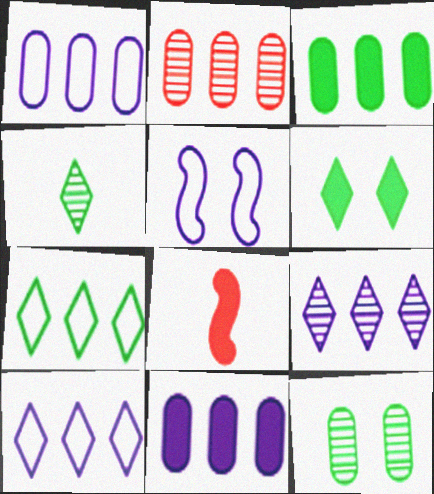[[1, 2, 3], 
[4, 6, 7], 
[6, 8, 11], 
[8, 10, 12]]